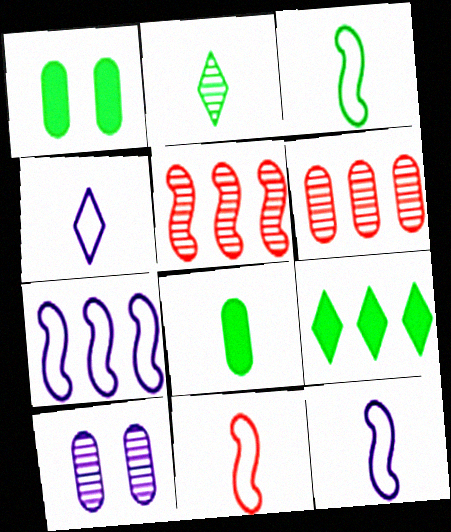[[1, 4, 5], 
[2, 3, 8], 
[2, 5, 10], 
[3, 11, 12], 
[6, 7, 9], 
[9, 10, 11]]